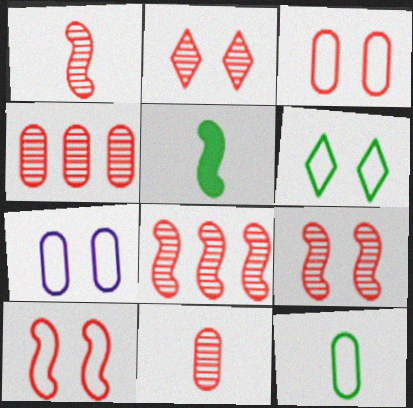[[1, 2, 4], 
[1, 8, 9], 
[2, 8, 11], 
[6, 7, 10]]